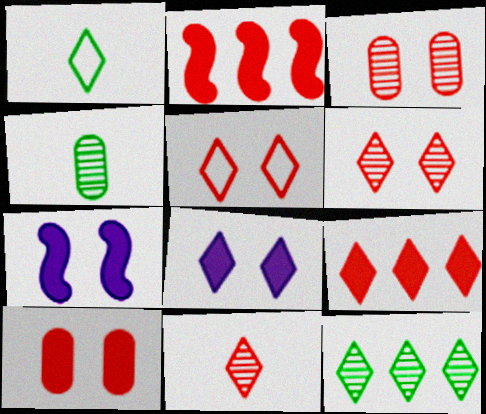[[5, 9, 11]]